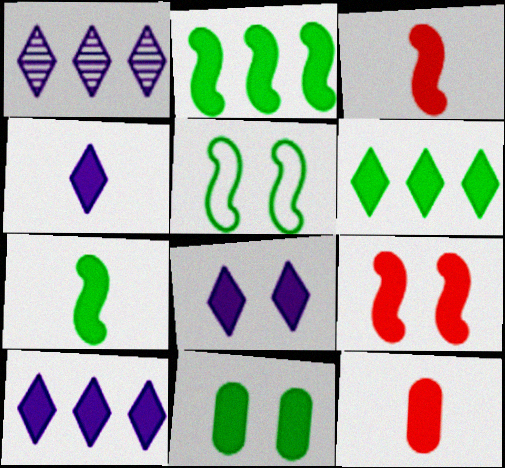[[1, 5, 12], 
[2, 8, 12], 
[3, 10, 11], 
[4, 7, 12], 
[4, 8, 10], 
[6, 7, 11], 
[8, 9, 11]]